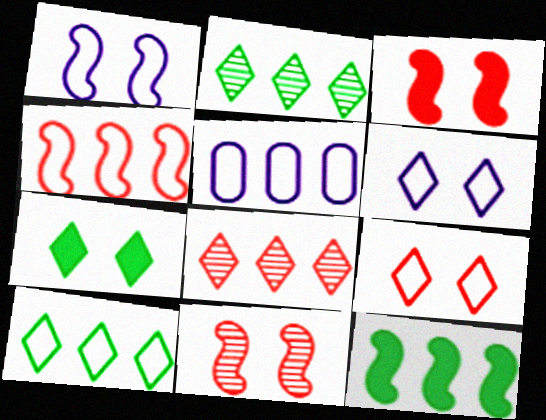[[4, 5, 10], 
[5, 8, 12]]